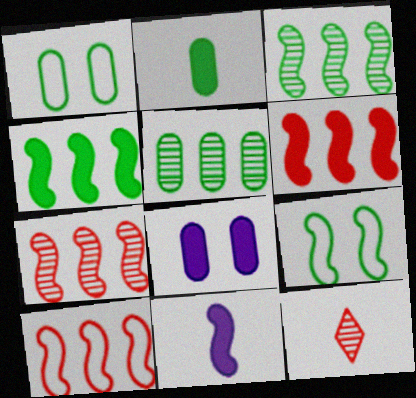[[1, 2, 5], 
[6, 7, 10], 
[7, 9, 11]]